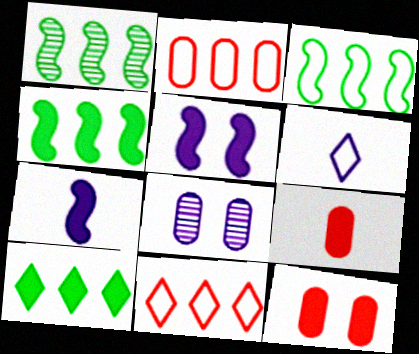[[1, 3, 4], 
[1, 6, 12], 
[5, 9, 10], 
[7, 10, 12]]